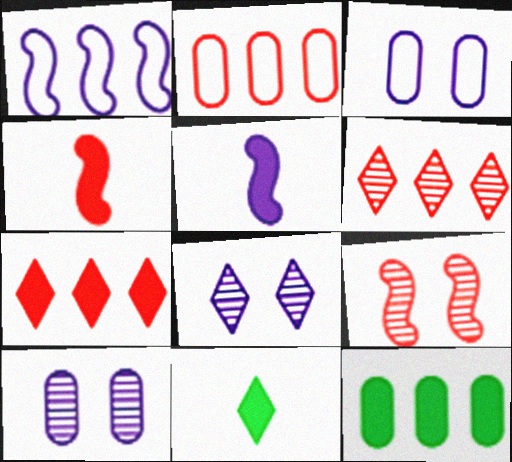[[1, 6, 12]]